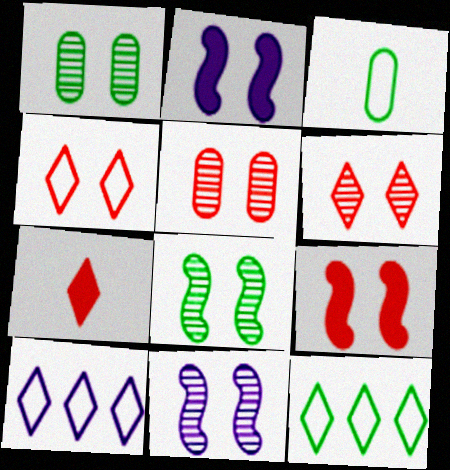[[1, 2, 4], 
[1, 6, 11], 
[4, 5, 9]]